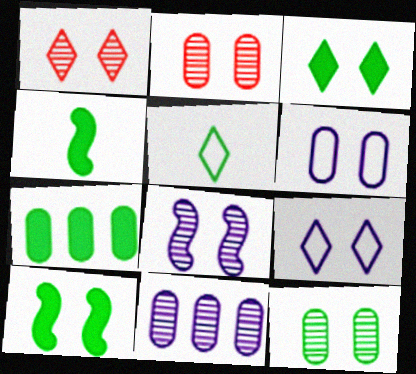[[1, 3, 9], 
[1, 6, 10], 
[1, 8, 12], 
[2, 9, 10], 
[3, 4, 7]]